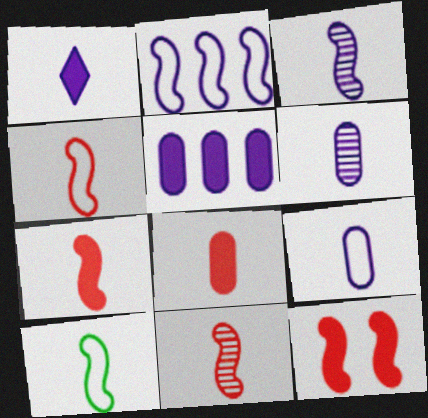[[1, 3, 9], 
[3, 7, 10], 
[4, 7, 11]]